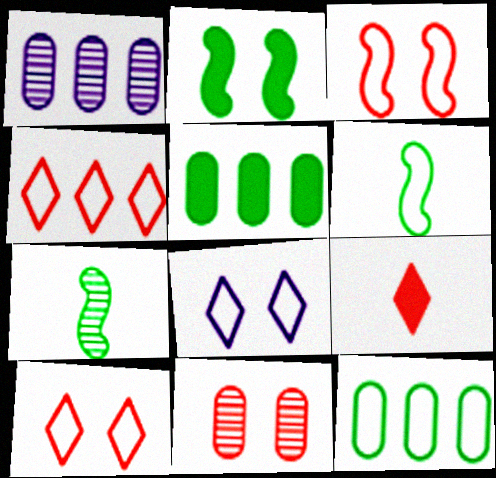[[2, 8, 11]]